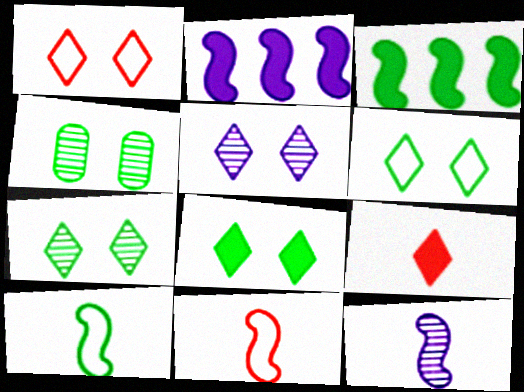[[1, 5, 8], 
[6, 7, 8]]